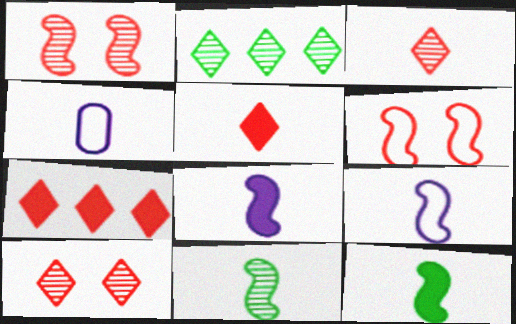[[3, 4, 12], 
[4, 5, 11]]